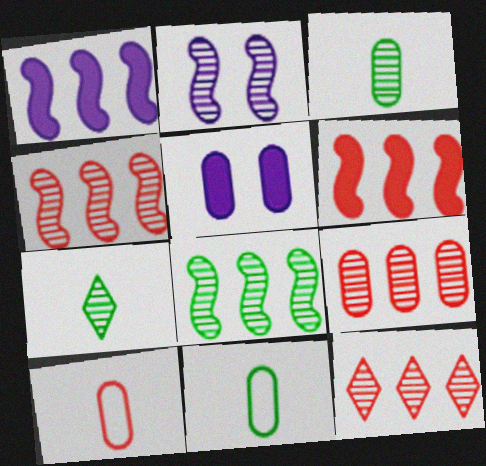[[2, 3, 12], 
[2, 7, 9], 
[4, 9, 12], 
[5, 9, 11]]